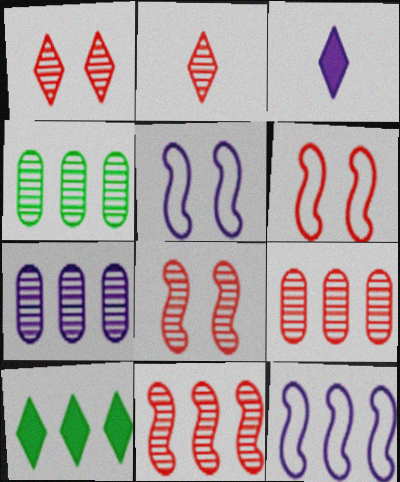[[2, 8, 9], 
[3, 4, 6], 
[3, 5, 7], 
[4, 7, 9], 
[9, 10, 12]]